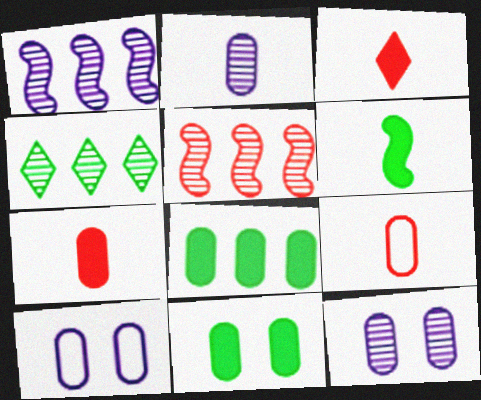[[8, 9, 12]]